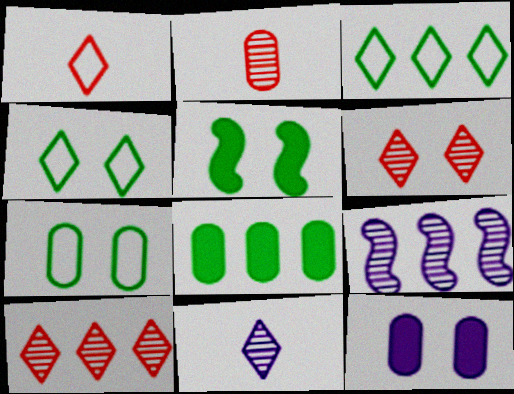[]